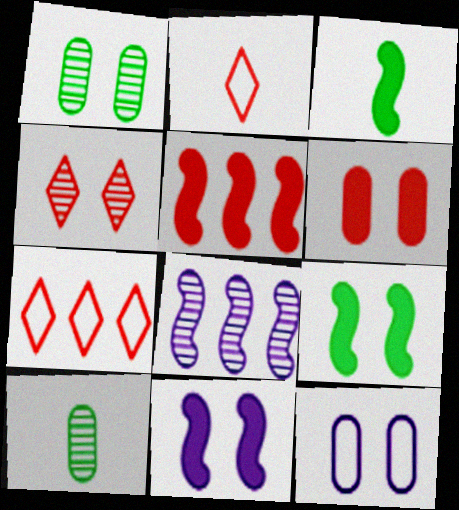[[1, 6, 12], 
[3, 5, 11], 
[4, 8, 10], 
[4, 9, 12], 
[7, 10, 11]]